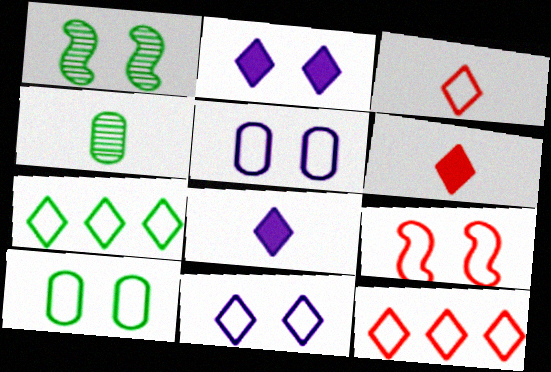[[3, 7, 11], 
[9, 10, 11]]